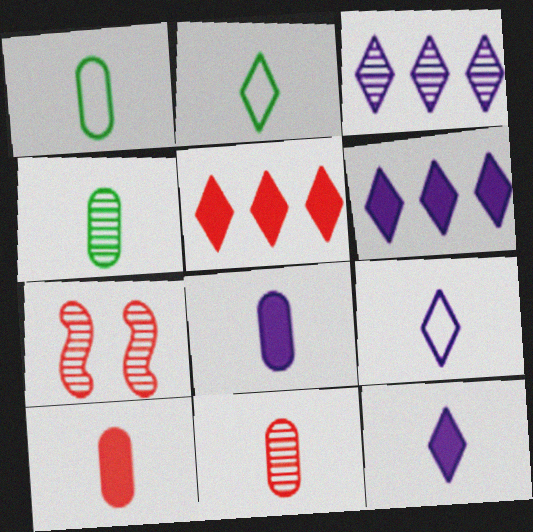[[1, 6, 7], 
[1, 8, 11], 
[3, 4, 7]]